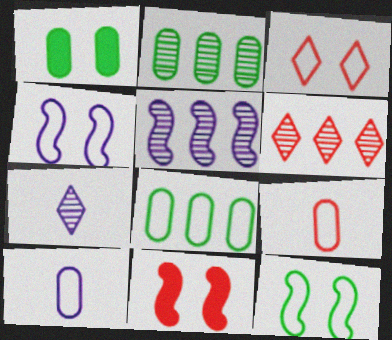[[2, 5, 6], 
[6, 9, 11], 
[7, 8, 11]]